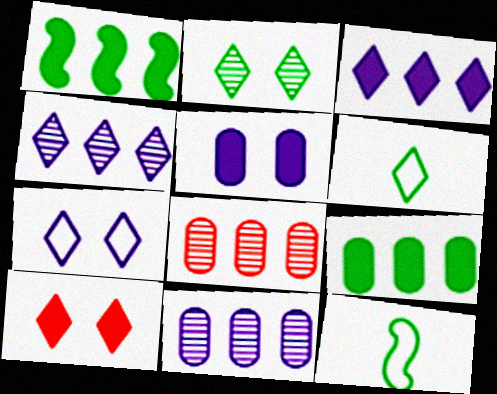[[2, 7, 10], 
[2, 9, 12], 
[4, 6, 10], 
[10, 11, 12]]